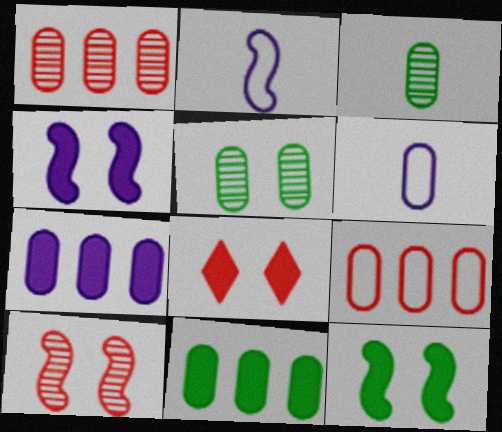[]